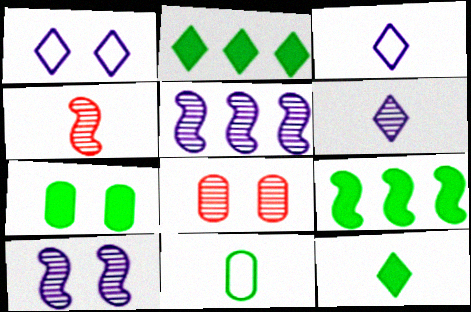[[3, 8, 9], 
[7, 9, 12]]